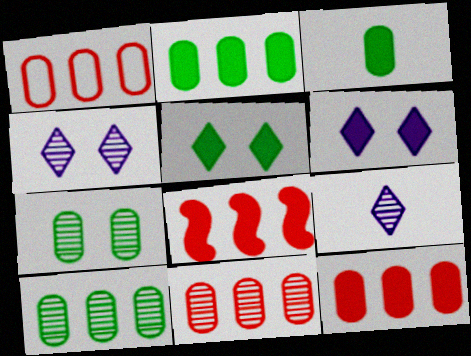[[1, 11, 12], 
[3, 6, 8]]